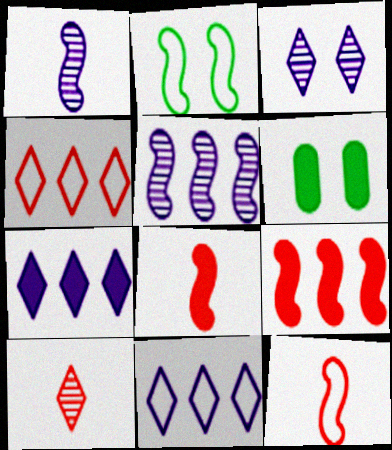[[1, 2, 9], 
[1, 4, 6], 
[2, 5, 8], 
[6, 7, 8]]